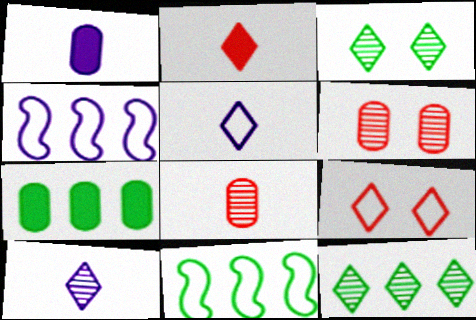[[7, 11, 12]]